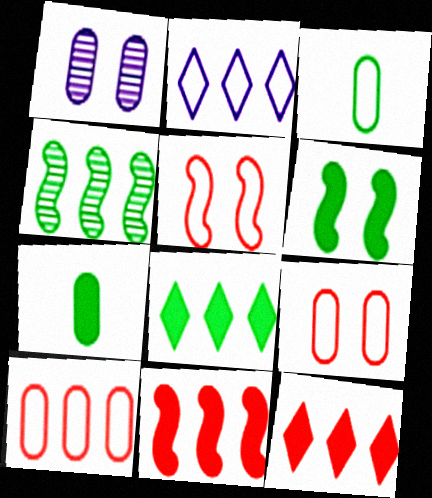[[1, 7, 10], 
[2, 3, 5], 
[6, 7, 8]]